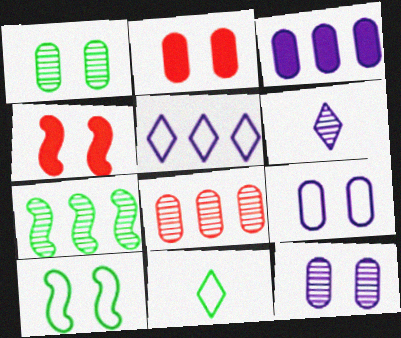[[1, 2, 9]]